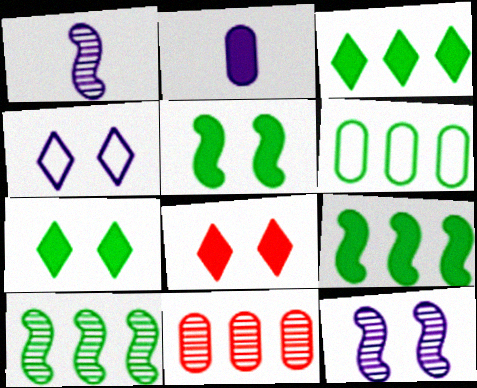[[1, 6, 8], 
[2, 8, 9], 
[3, 6, 10]]